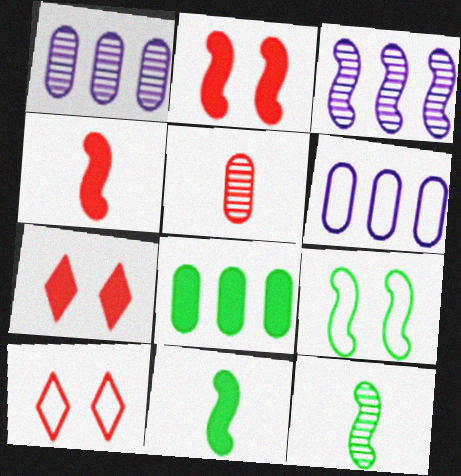[[1, 10, 11], 
[3, 4, 9], 
[6, 7, 12]]